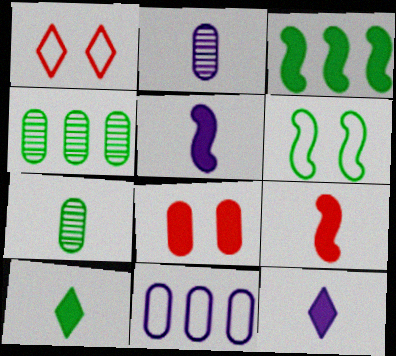[[1, 2, 3], 
[1, 4, 5], 
[3, 8, 12], 
[4, 6, 10], 
[7, 8, 11]]